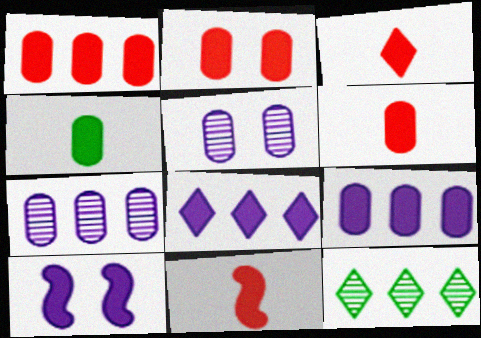[[1, 2, 6], 
[2, 4, 9], 
[3, 6, 11]]